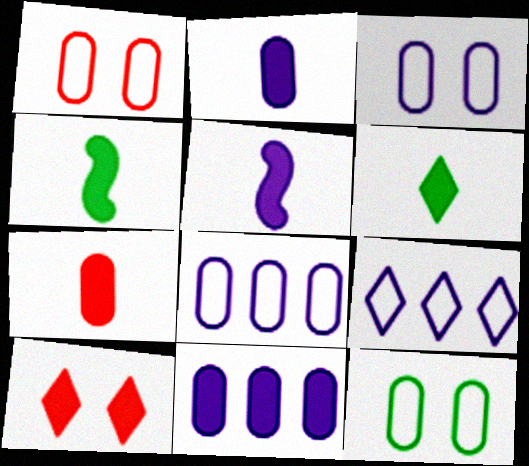[[1, 3, 12], 
[4, 10, 11], 
[5, 6, 7]]